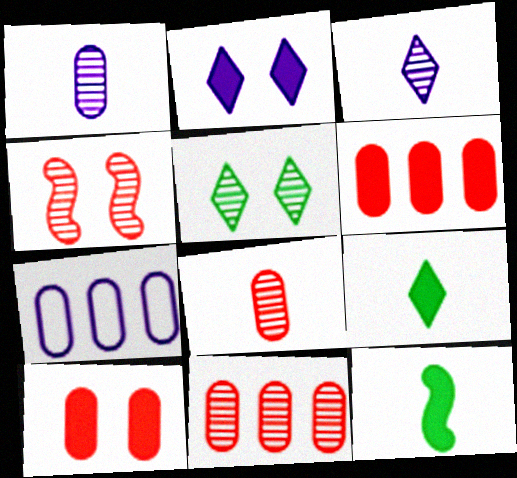[[2, 6, 12], 
[4, 7, 9]]